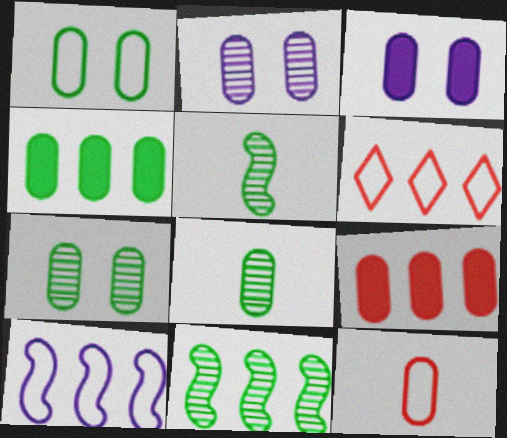[[1, 4, 8], 
[2, 4, 12], 
[3, 5, 6]]